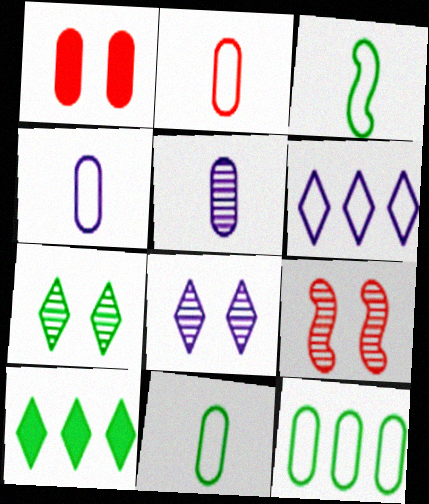[[1, 5, 12], 
[2, 4, 11], 
[4, 9, 10]]